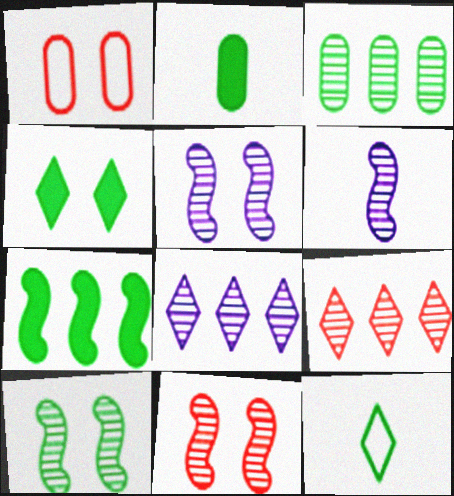[[1, 4, 5], 
[2, 4, 7], 
[5, 10, 11]]